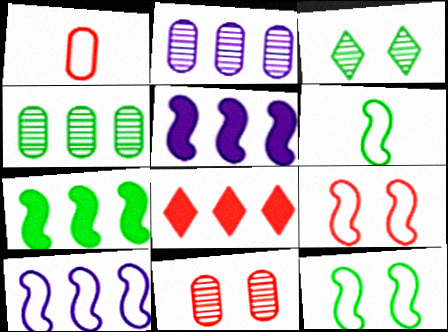[[1, 3, 5], 
[4, 8, 10], 
[6, 9, 10]]